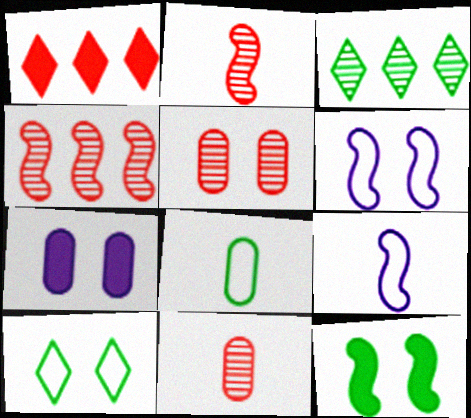[[3, 8, 12], 
[4, 9, 12]]